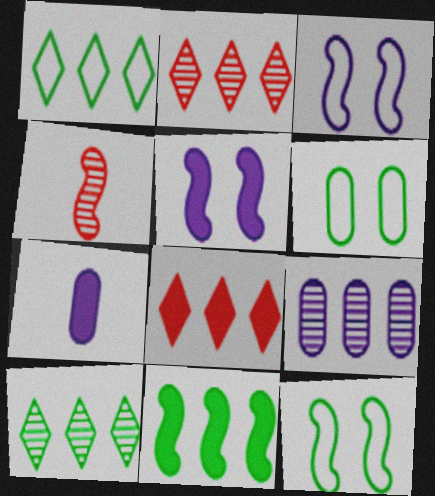[[2, 7, 12], 
[3, 4, 11]]